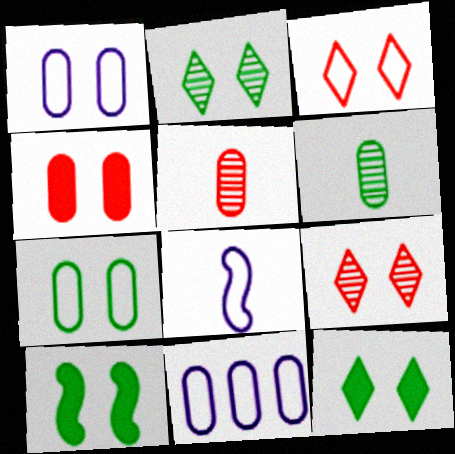[[1, 9, 10], 
[2, 7, 10], 
[4, 6, 11]]